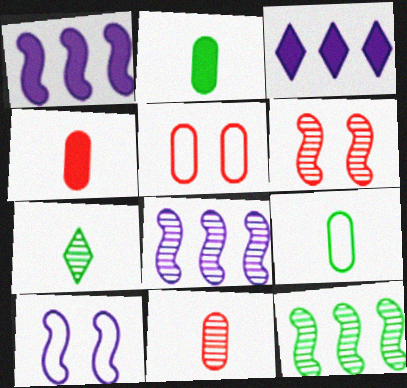[[1, 5, 7], 
[3, 6, 9]]